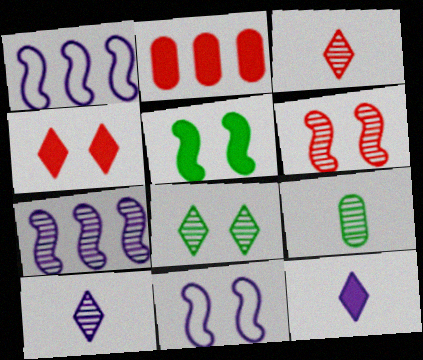[[1, 4, 9], 
[2, 5, 12], 
[5, 6, 11]]